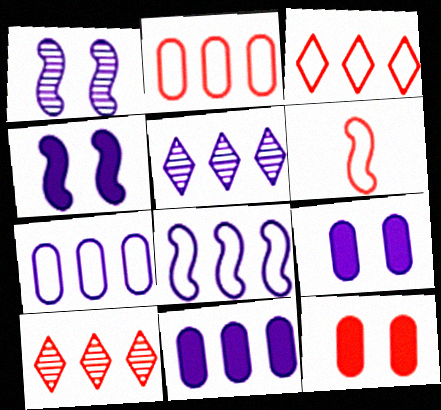[[5, 8, 11], 
[6, 10, 12]]